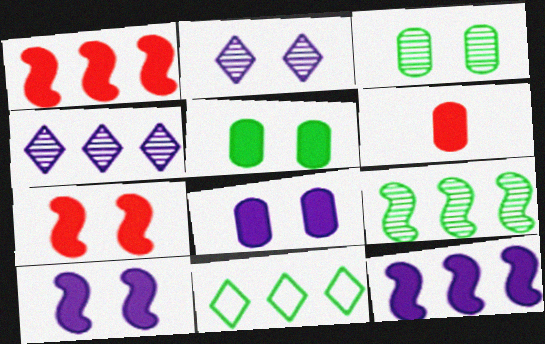[]